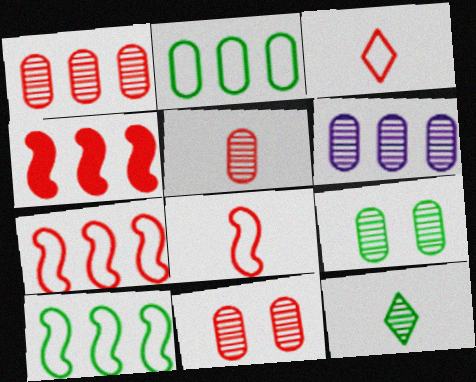[[1, 5, 11], 
[3, 4, 11], 
[5, 6, 9]]